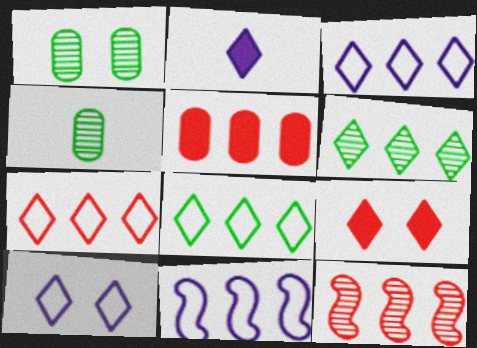[[3, 7, 8], 
[4, 9, 11], 
[5, 6, 11], 
[5, 7, 12]]